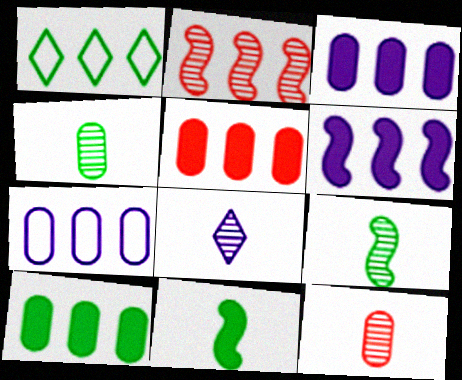[[1, 2, 3], 
[3, 5, 10], 
[8, 9, 12]]